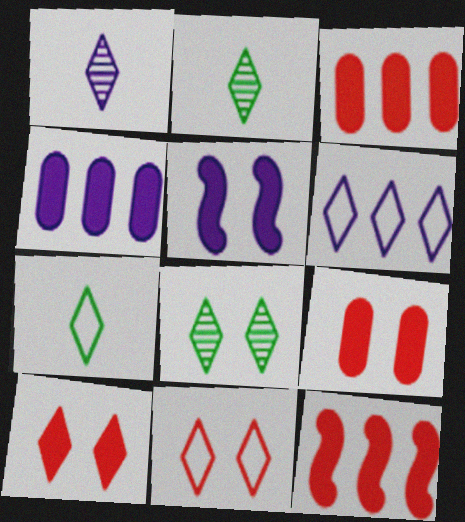[[2, 6, 10], 
[6, 7, 11]]